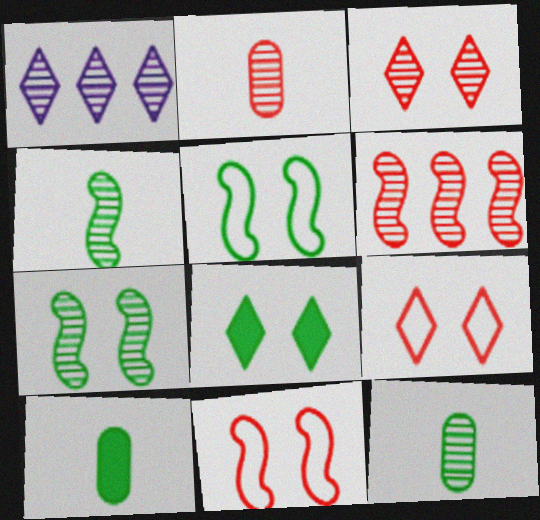[[1, 2, 7], 
[1, 10, 11], 
[2, 3, 6]]